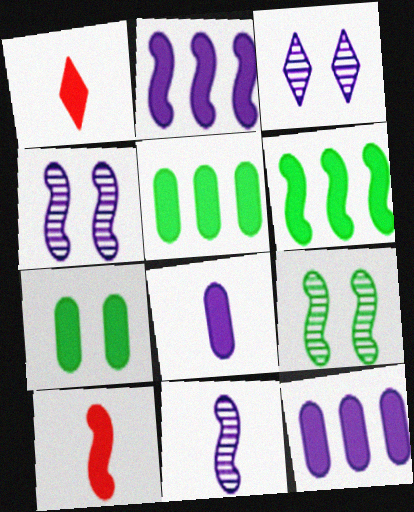[[1, 2, 7]]